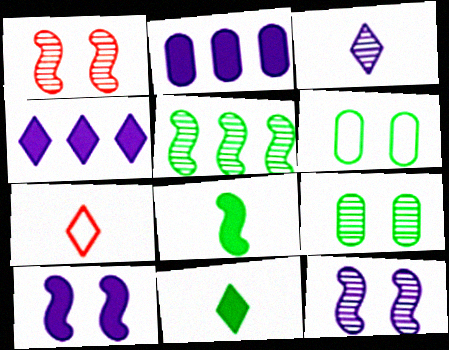[[3, 7, 11], 
[5, 6, 11]]